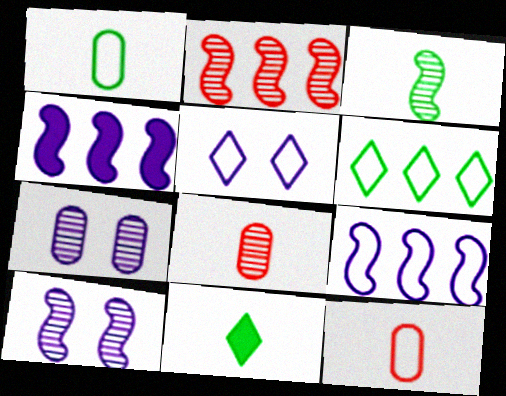[[1, 3, 11], 
[2, 3, 10]]